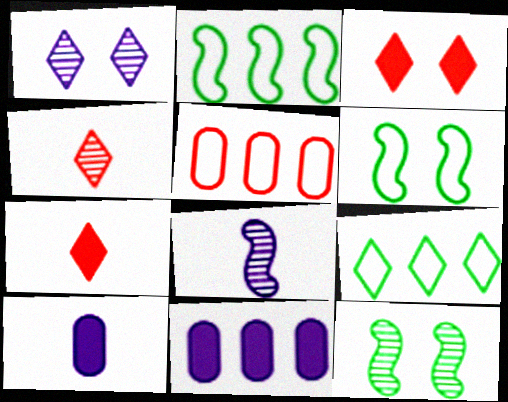[[1, 7, 9], 
[4, 6, 11]]